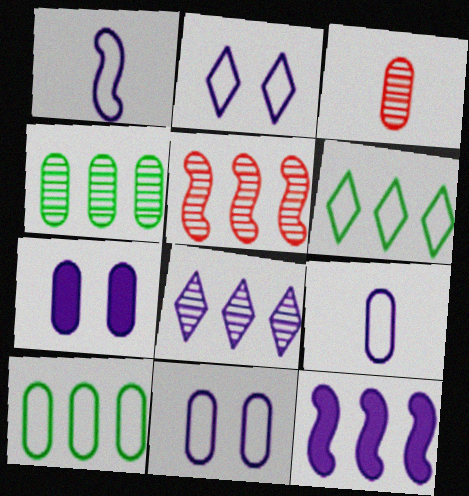[[1, 7, 8], 
[3, 7, 10], 
[4, 5, 8]]